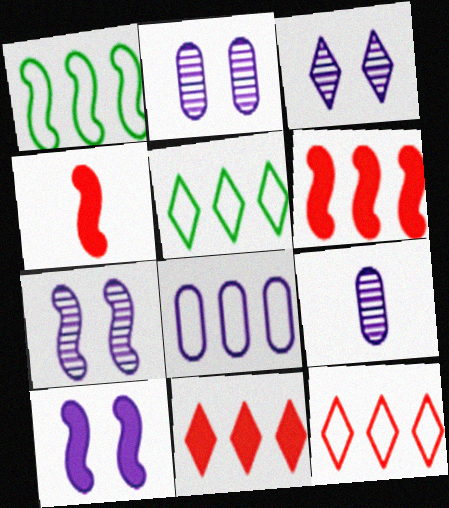[[1, 4, 7], 
[1, 8, 12], 
[2, 3, 7], 
[2, 4, 5]]